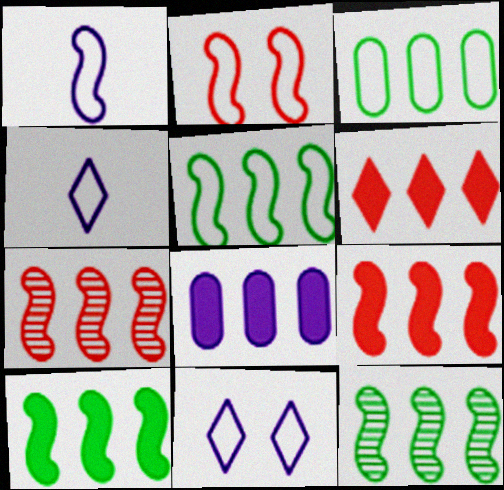[[1, 2, 5], 
[2, 3, 4], 
[5, 10, 12], 
[6, 8, 10]]